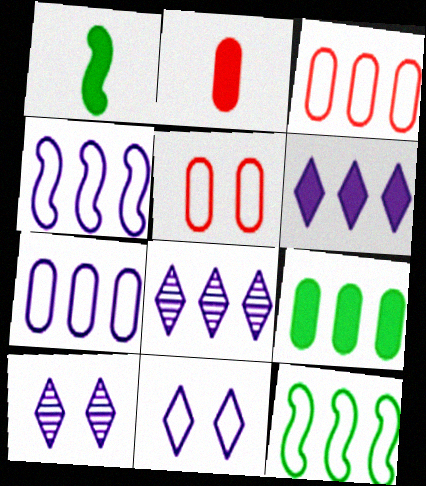[[1, 3, 10], 
[1, 5, 8], 
[2, 10, 12]]